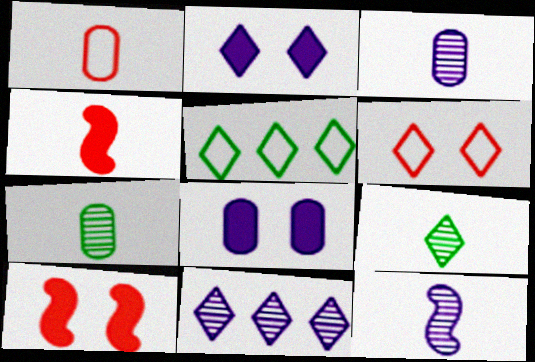[[3, 5, 10]]